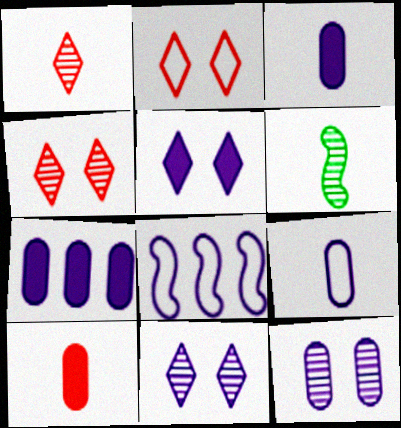[[2, 6, 7], 
[3, 8, 11], 
[7, 9, 12]]